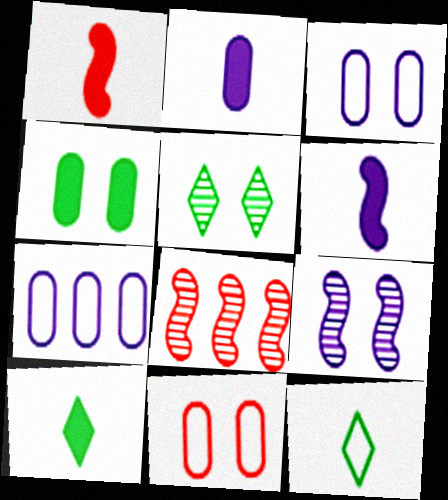[[1, 2, 10], 
[1, 5, 7], 
[3, 8, 10]]